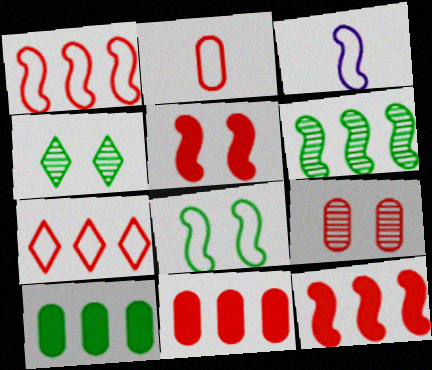[[1, 3, 8], 
[2, 9, 11], 
[3, 4, 11], 
[3, 5, 6]]